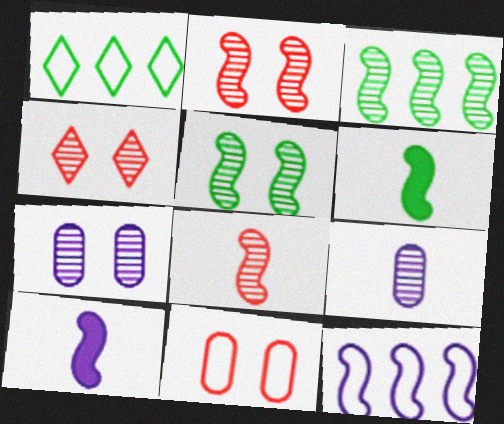[[2, 6, 12], 
[3, 4, 9], 
[4, 5, 7]]